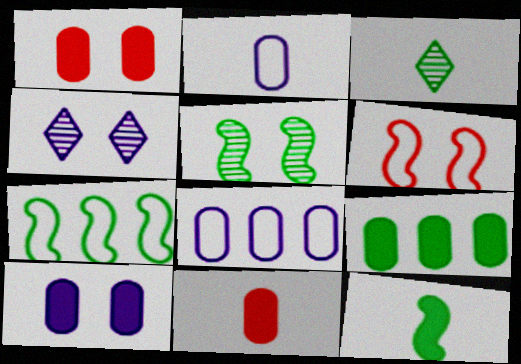[[4, 7, 11], 
[5, 7, 12], 
[9, 10, 11]]